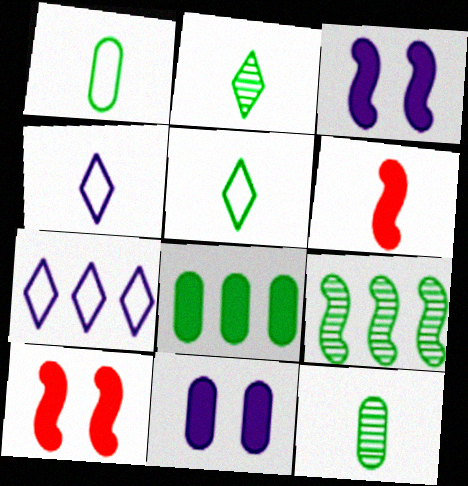[[4, 6, 12], 
[7, 10, 12]]